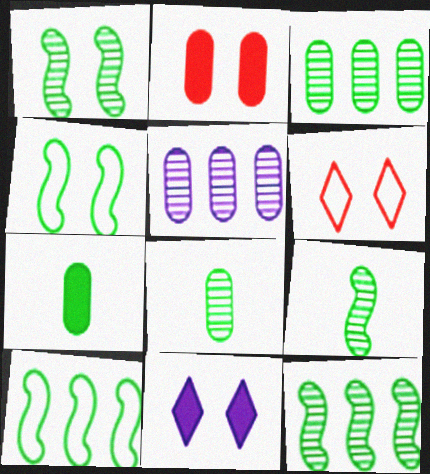[[1, 9, 12]]